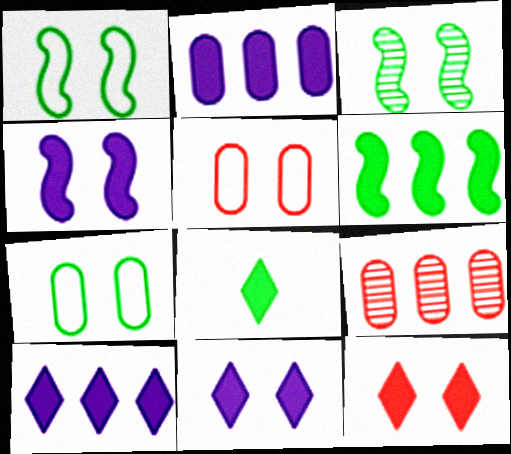[[3, 5, 11], 
[8, 10, 12]]